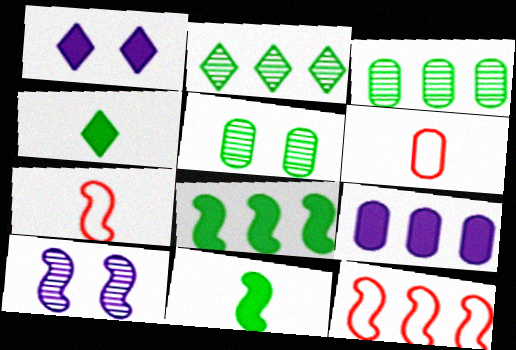[[1, 3, 7], 
[2, 9, 12], 
[5, 6, 9], 
[7, 8, 10], 
[10, 11, 12]]